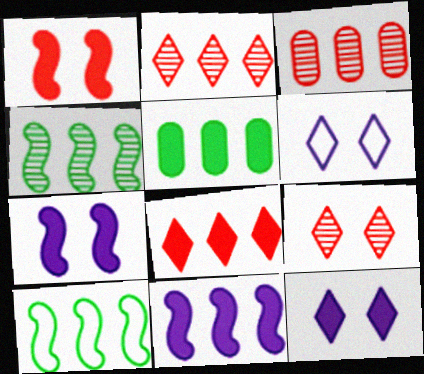[[5, 8, 11]]